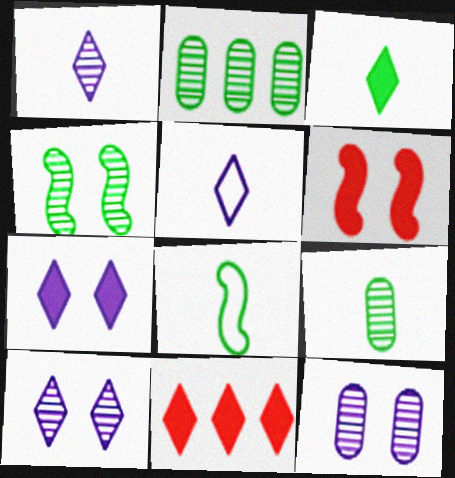[[2, 5, 6], 
[3, 7, 11], 
[3, 8, 9], 
[8, 11, 12]]